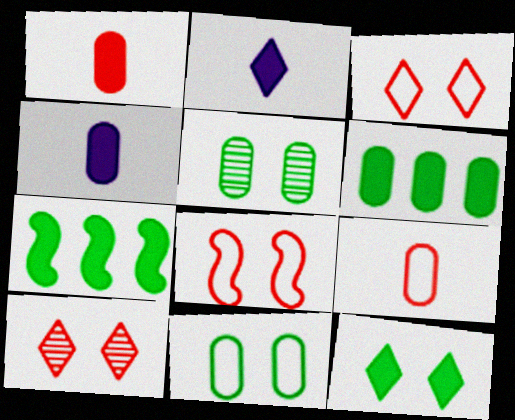[]